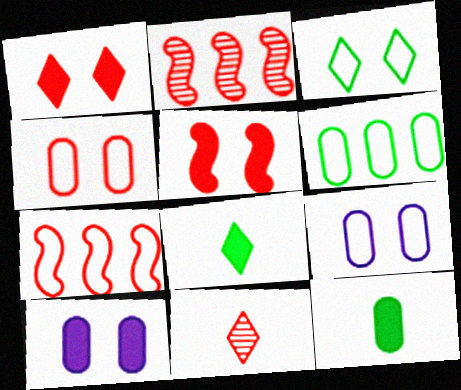[[2, 8, 9]]